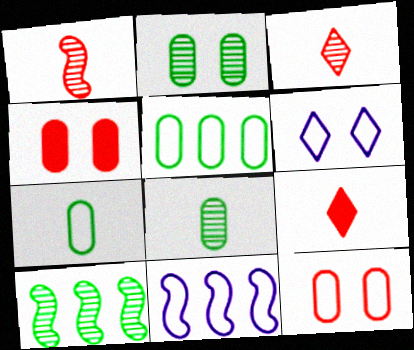[[2, 9, 11]]